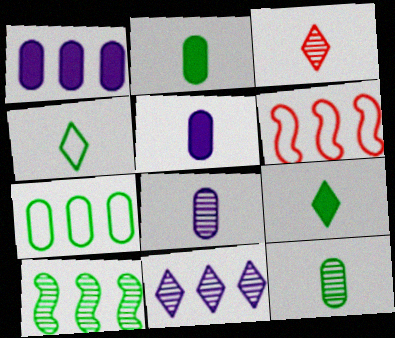[]